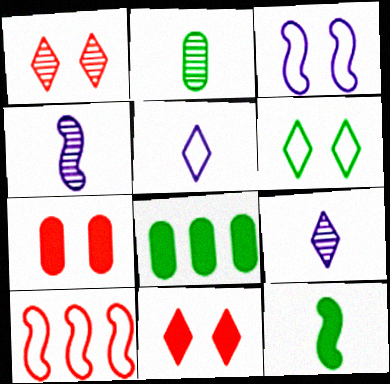[]